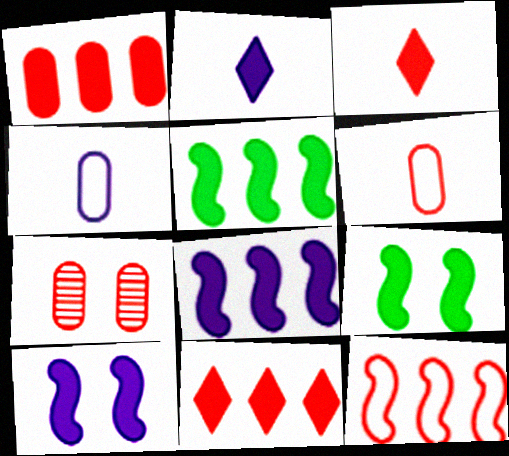[[1, 2, 9], 
[1, 6, 7], 
[3, 7, 12]]